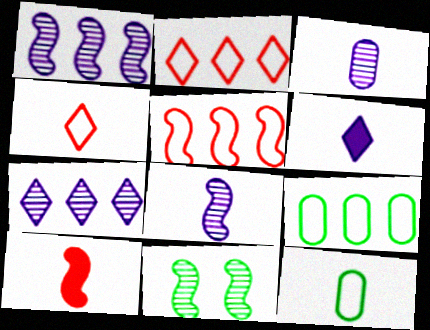[]